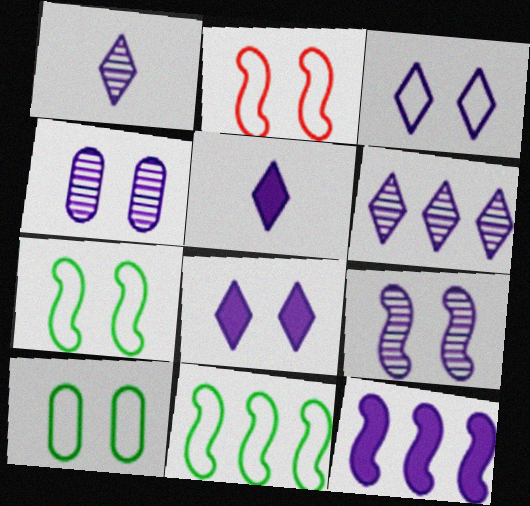[[2, 3, 10], 
[3, 5, 6]]